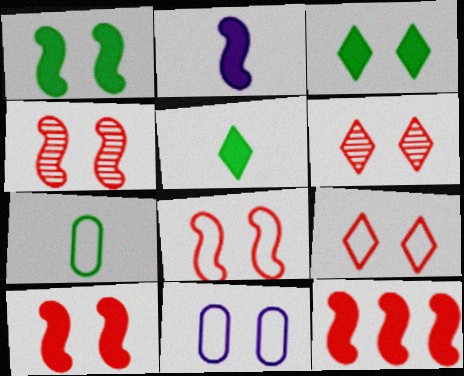[[1, 2, 12], 
[1, 6, 11], 
[3, 4, 11], 
[4, 8, 10]]